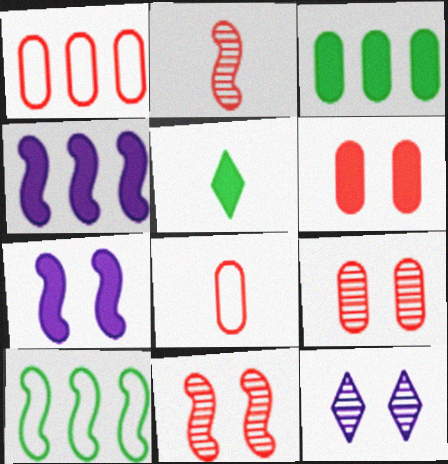[[2, 7, 10], 
[4, 5, 6]]